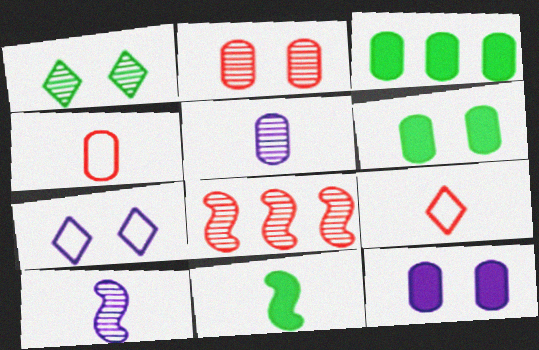[[1, 5, 8], 
[5, 9, 11]]